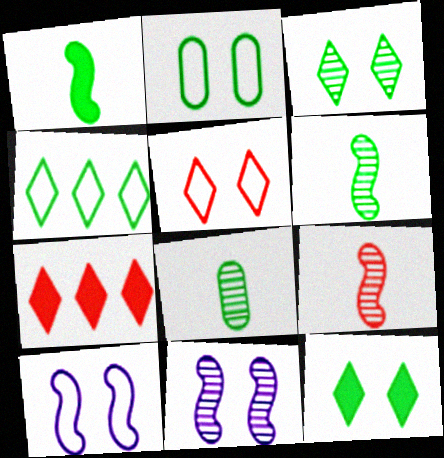[[2, 5, 10], 
[7, 8, 10]]